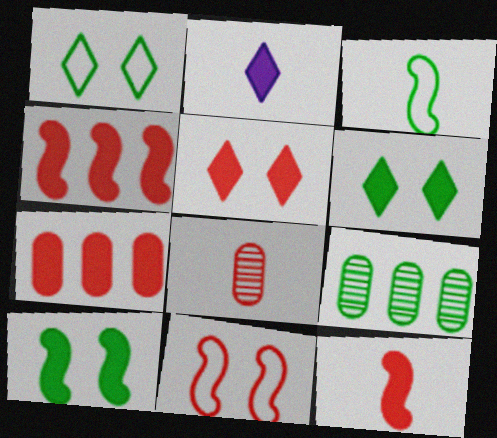[[2, 3, 8], 
[2, 7, 10], 
[2, 9, 11], 
[3, 6, 9], 
[5, 7, 12]]